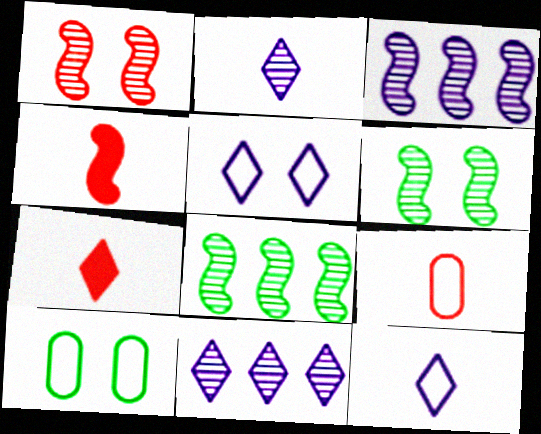[[3, 7, 10], 
[4, 10, 11]]